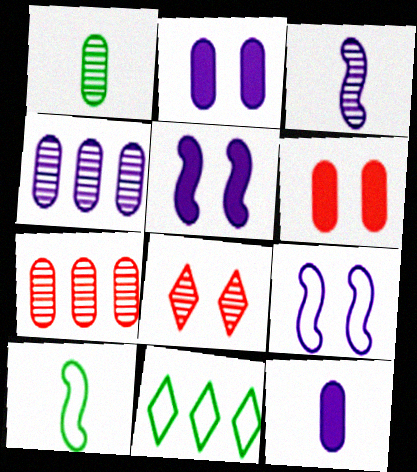[[3, 6, 11]]